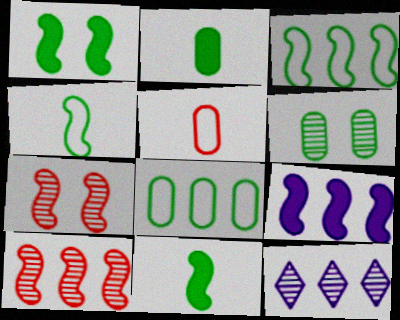[[1, 5, 12], 
[2, 6, 8], 
[3, 9, 10], 
[4, 7, 9]]